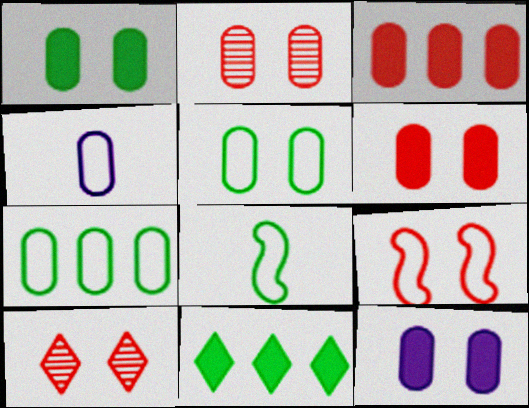[[1, 6, 12], 
[2, 5, 12], 
[6, 9, 10]]